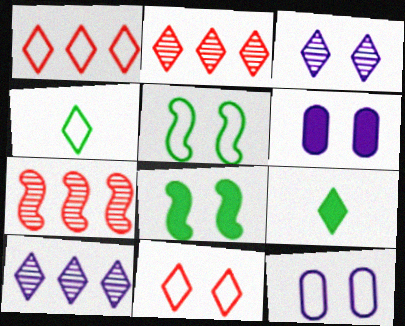[[1, 3, 9], 
[4, 6, 7], 
[5, 11, 12], 
[7, 9, 12], 
[9, 10, 11]]